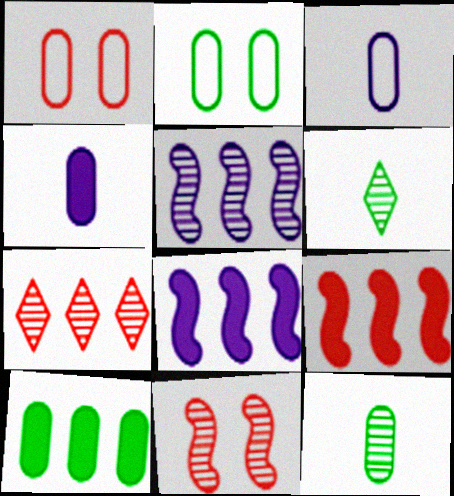[[1, 6, 8], 
[2, 10, 12]]